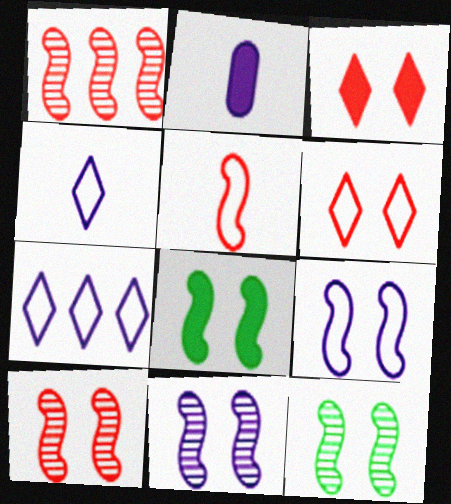[[2, 7, 11], 
[8, 9, 10], 
[10, 11, 12]]